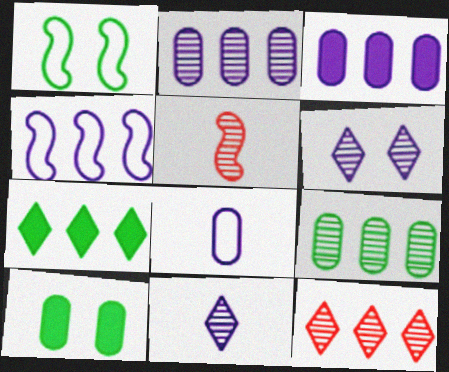[[5, 6, 9]]